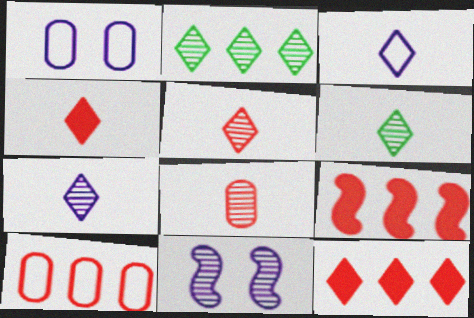[[1, 6, 9], 
[2, 8, 11], 
[3, 4, 6], 
[5, 6, 7]]